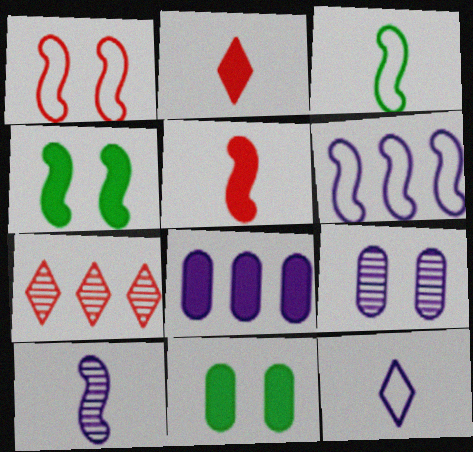[[1, 3, 6], 
[2, 4, 8], 
[3, 5, 10]]